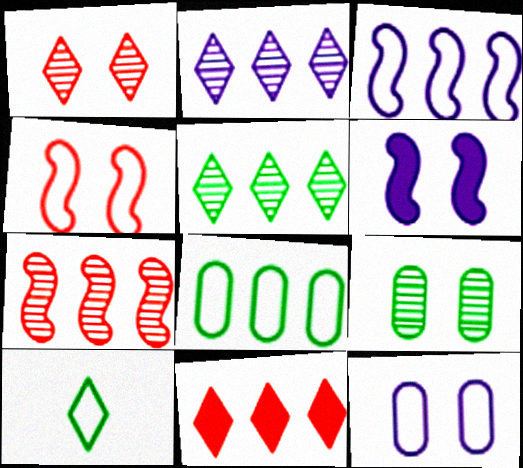[]